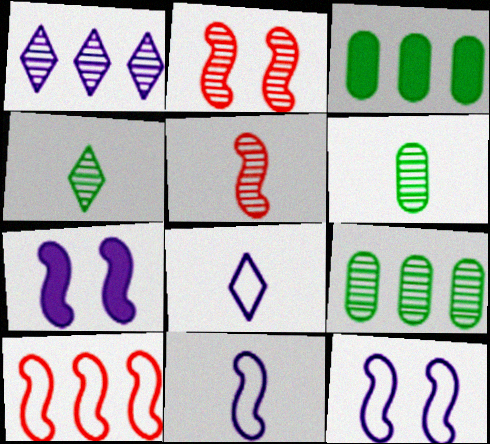[[1, 2, 6], 
[1, 3, 10], 
[2, 3, 8]]